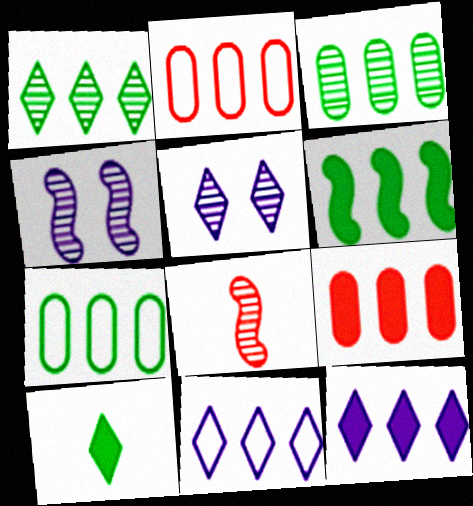[[1, 6, 7], 
[2, 4, 10], 
[3, 5, 8], 
[6, 9, 12]]